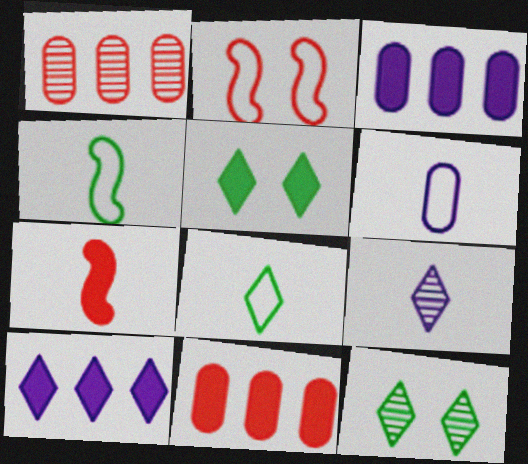[[3, 5, 7]]